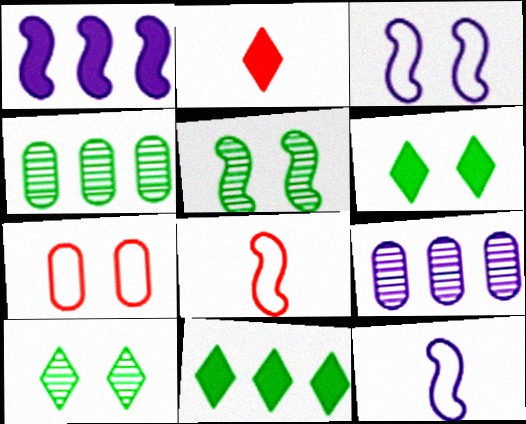[[1, 5, 8], 
[2, 3, 4], 
[6, 8, 9]]